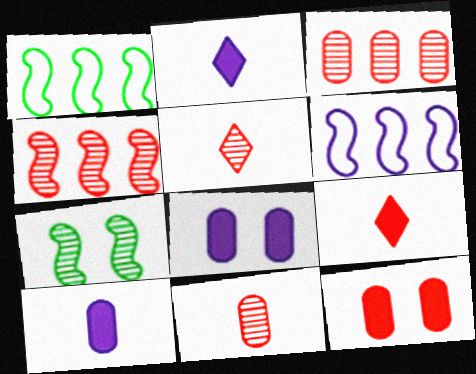[[1, 5, 8]]